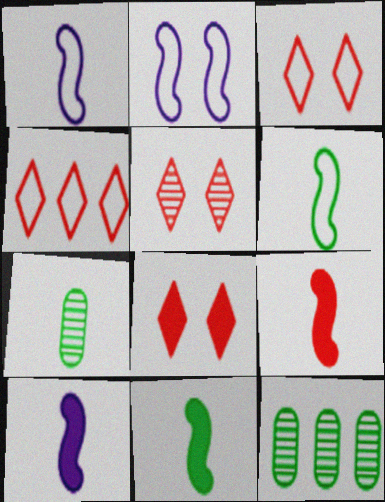[[1, 8, 12], 
[3, 5, 8], 
[3, 10, 12], 
[9, 10, 11]]